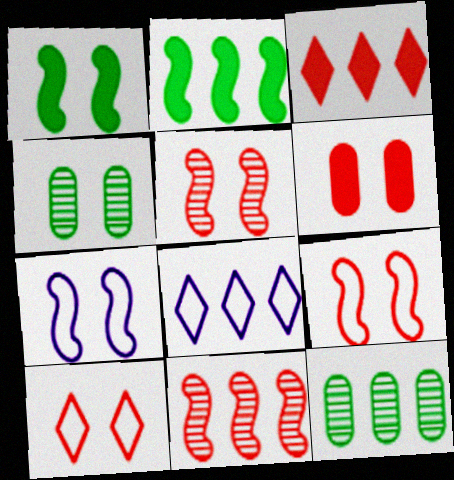[[1, 5, 7], 
[5, 6, 10]]